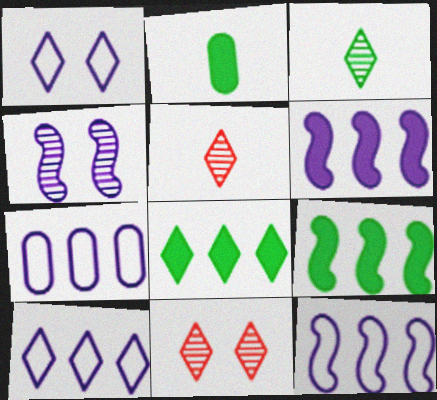[[1, 5, 8], 
[2, 11, 12], 
[7, 10, 12]]